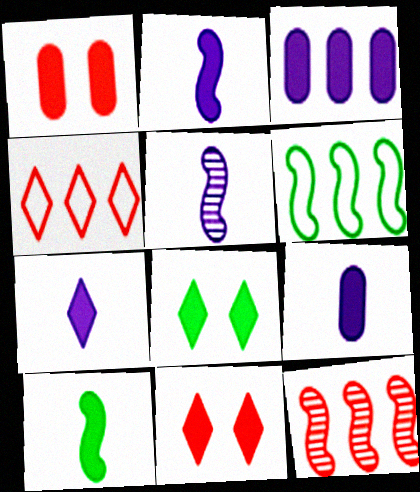[[2, 7, 9], 
[3, 10, 11]]